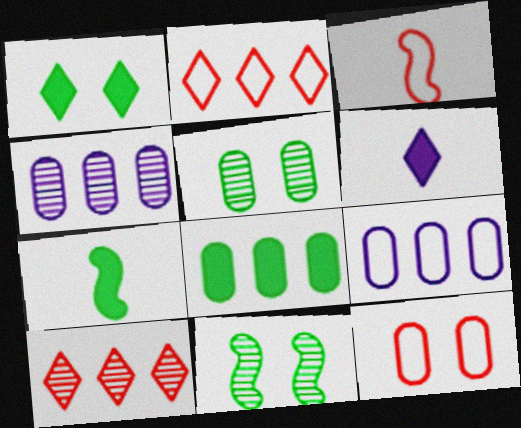[[1, 3, 4], 
[1, 7, 8], 
[2, 3, 12]]